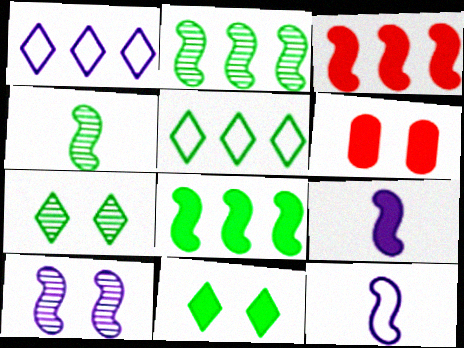[[1, 4, 6]]